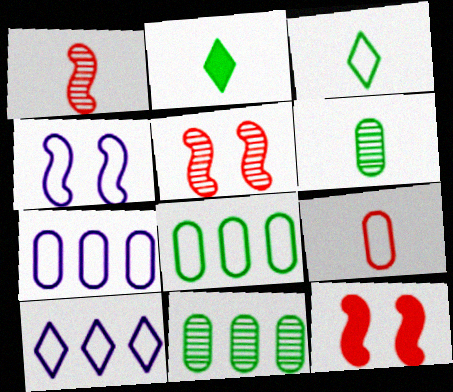[[2, 5, 7], 
[6, 10, 12]]